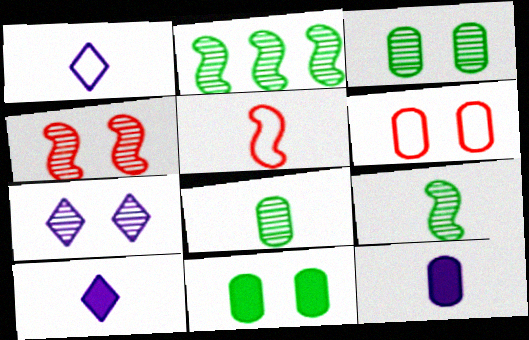[[2, 6, 10], 
[3, 4, 7], 
[5, 8, 10]]